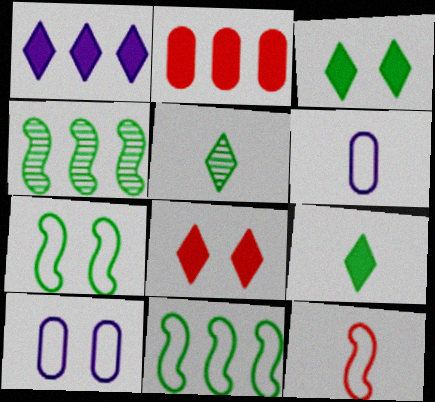[[1, 8, 9], 
[4, 6, 8]]